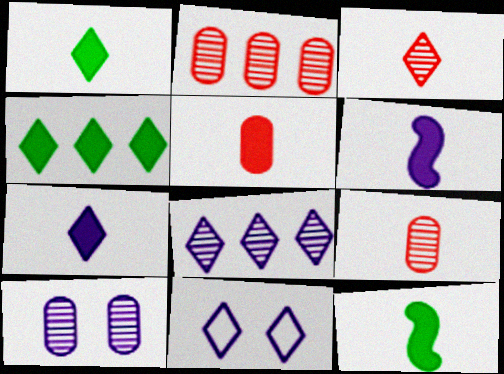[[1, 5, 6], 
[2, 11, 12], 
[3, 4, 11], 
[5, 7, 12], 
[7, 8, 11]]